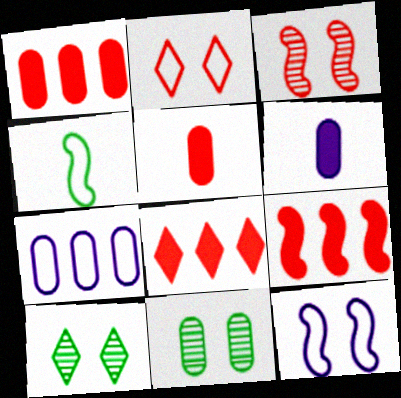[[1, 8, 9], 
[2, 4, 7], 
[5, 7, 11]]